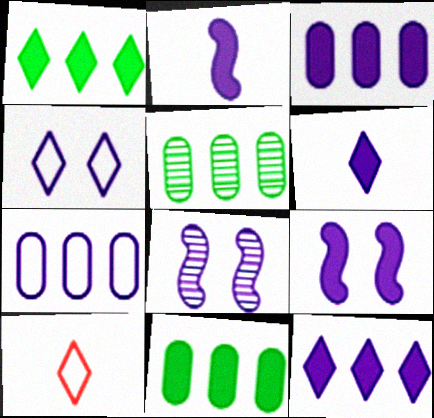[[3, 6, 9], 
[5, 9, 10], 
[6, 7, 8], 
[8, 10, 11]]